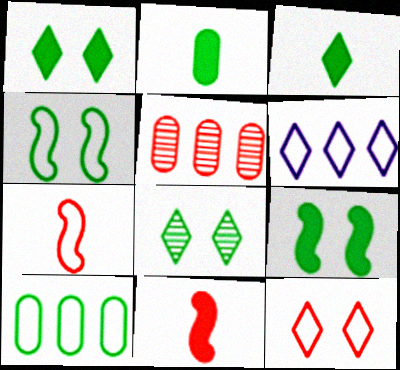[[5, 11, 12]]